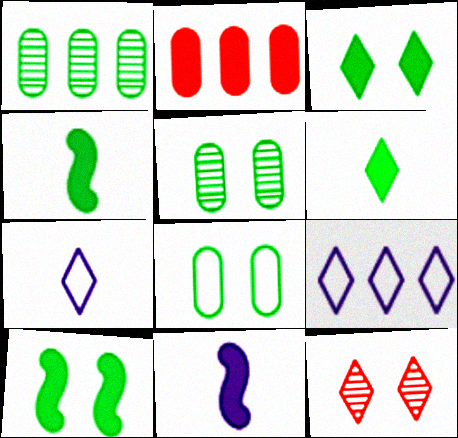[[2, 3, 11], 
[6, 9, 12]]